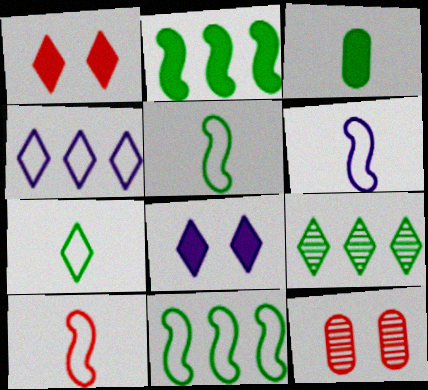[[5, 6, 10]]